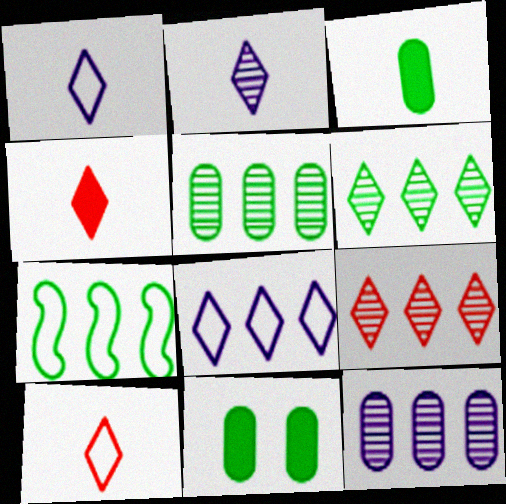[]